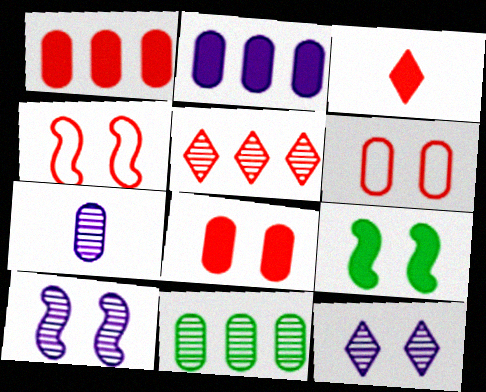[[2, 3, 9], 
[4, 9, 10], 
[6, 9, 12]]